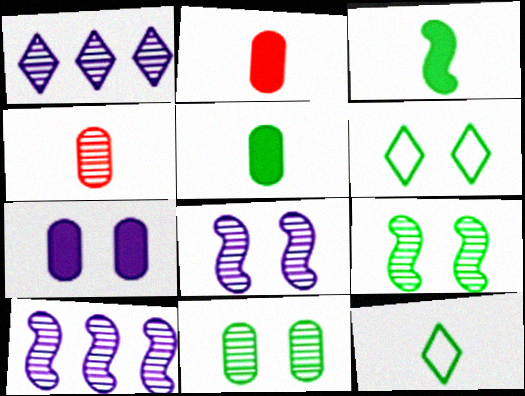[[1, 4, 9], 
[2, 6, 10]]